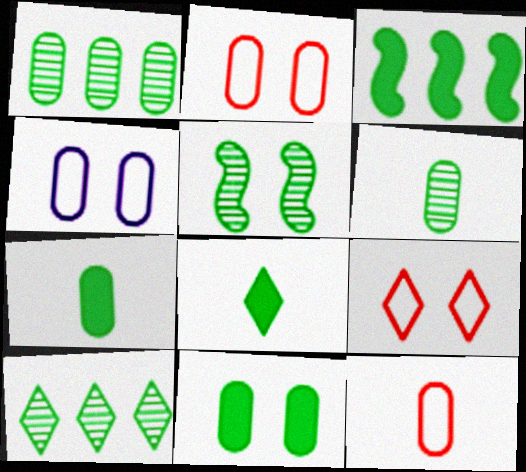[[3, 8, 11], 
[5, 6, 10]]